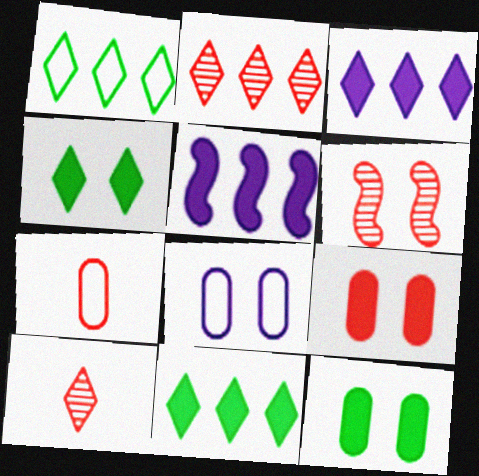[[1, 2, 3], 
[4, 6, 8]]